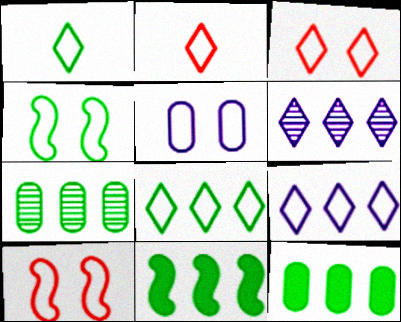[[1, 3, 9], 
[3, 4, 5], 
[7, 8, 11]]